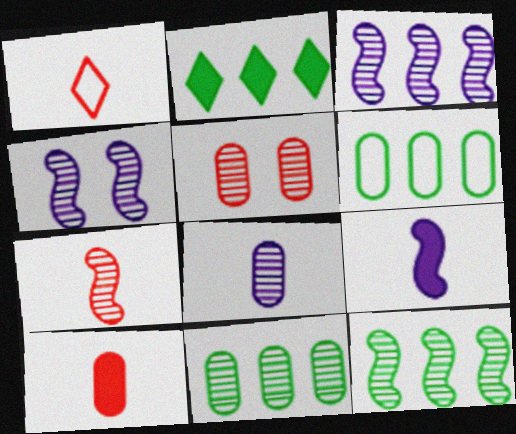[[1, 7, 10], 
[2, 6, 12], 
[4, 7, 12], 
[5, 8, 11]]